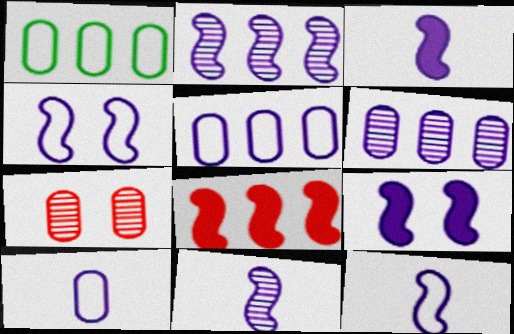[[2, 3, 4], 
[2, 9, 12], 
[3, 11, 12]]